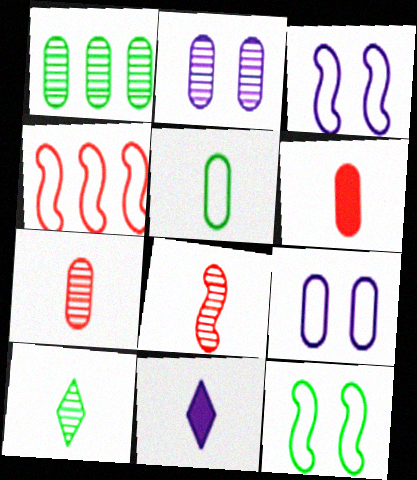[[1, 2, 7], 
[1, 6, 9], 
[5, 8, 11]]